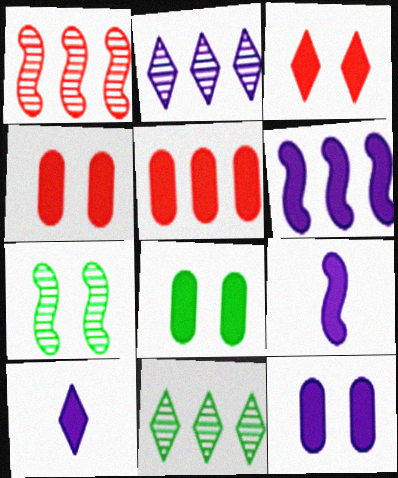[[4, 8, 12], 
[6, 10, 12]]